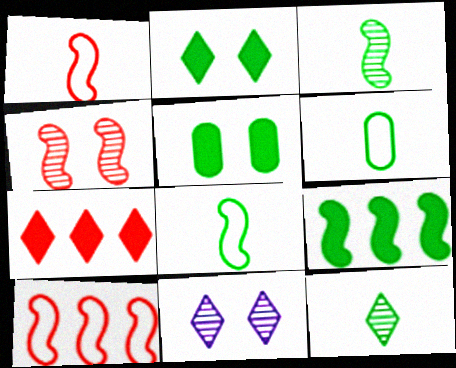[]